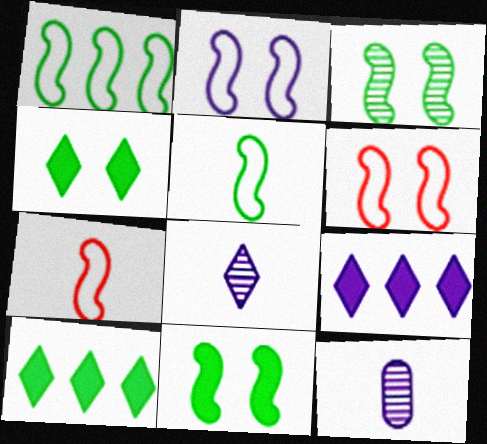[[1, 2, 7], 
[2, 9, 12], 
[6, 10, 12]]